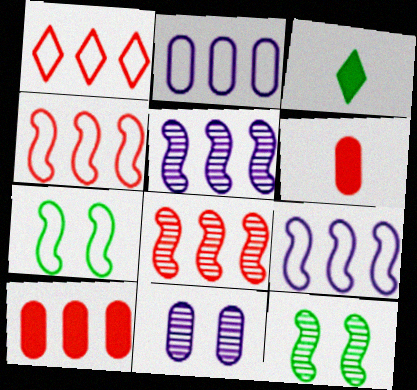[[1, 8, 10], 
[3, 4, 11]]